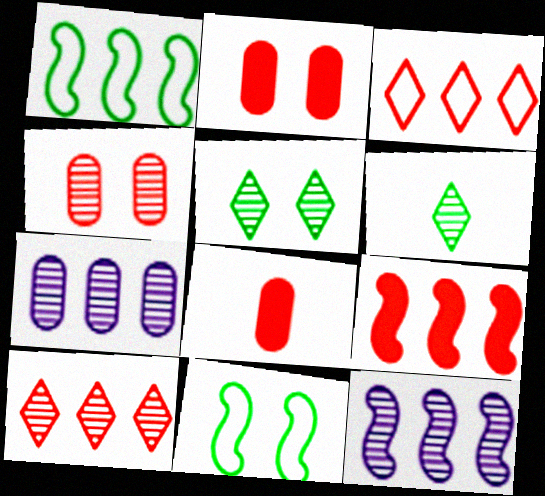[[1, 9, 12], 
[4, 6, 12]]